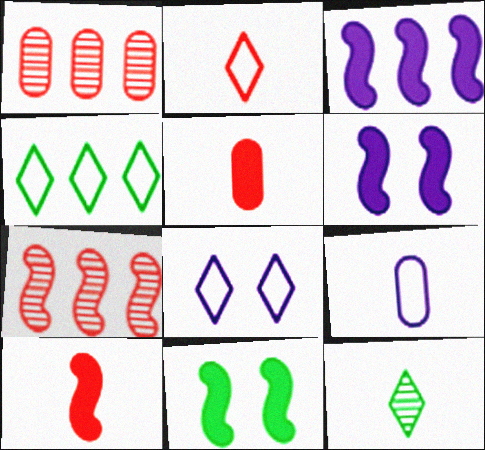[[1, 3, 4], 
[2, 4, 8], 
[3, 10, 11], 
[9, 10, 12]]